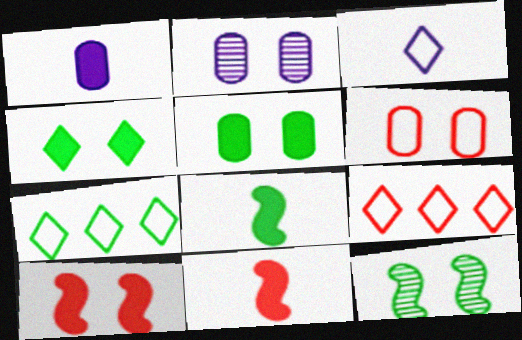[[1, 9, 12], 
[2, 5, 6], 
[2, 7, 11], 
[2, 8, 9]]